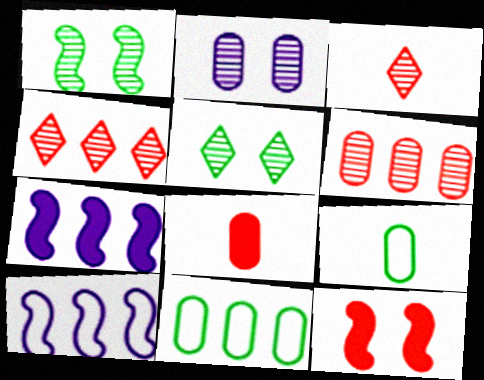[[2, 8, 11], 
[4, 7, 11], 
[5, 8, 10]]